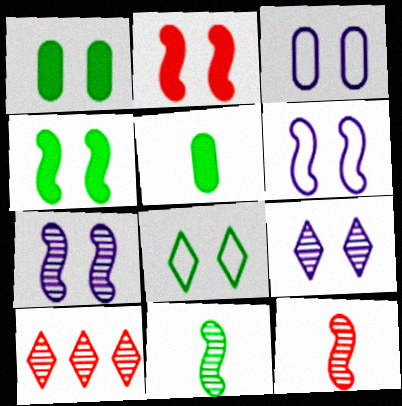[[5, 6, 10]]